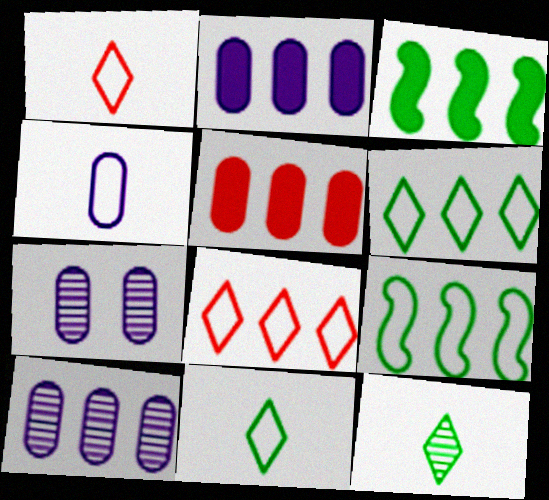[[1, 3, 7], 
[2, 4, 7], 
[3, 8, 10]]